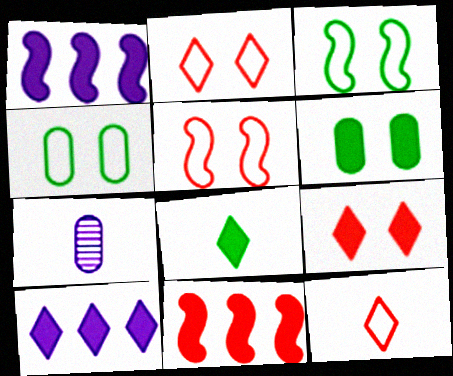[[8, 9, 10]]